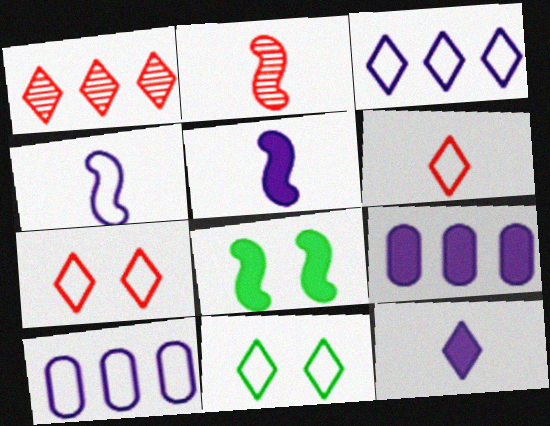[[1, 11, 12], 
[2, 9, 11], 
[3, 6, 11]]